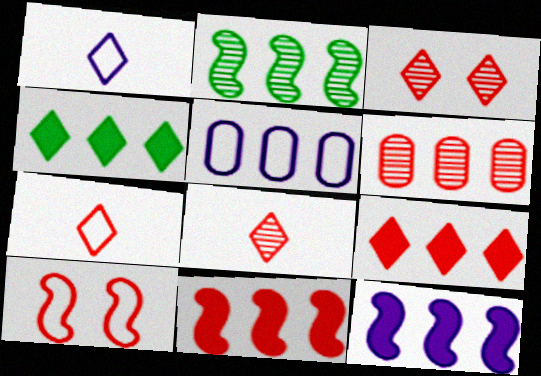[[1, 3, 4], 
[2, 5, 9], 
[3, 7, 9]]